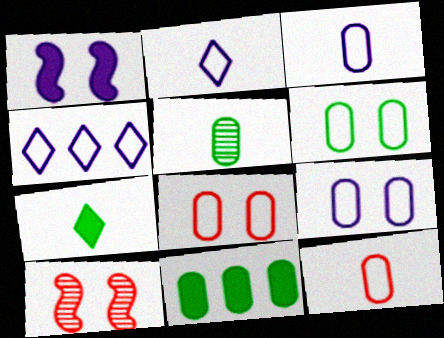[[2, 10, 11], 
[5, 6, 11], 
[6, 8, 9]]